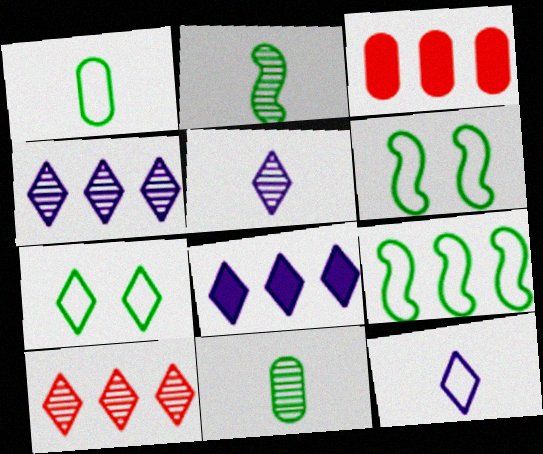[[1, 7, 9], 
[3, 4, 9], 
[3, 5, 6]]